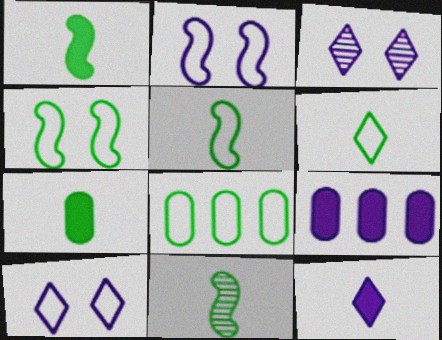[[1, 5, 11], 
[4, 6, 8], 
[6, 7, 11]]